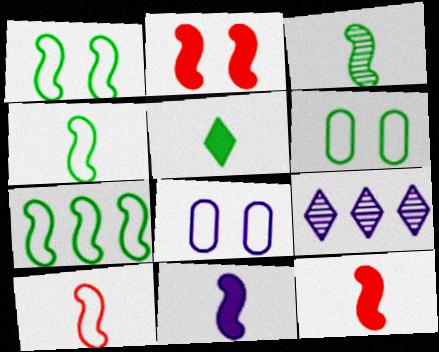[[1, 4, 7], 
[3, 10, 11], 
[6, 9, 12], 
[8, 9, 11]]